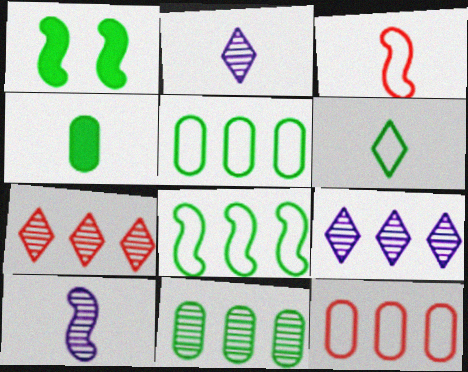[[1, 2, 12], 
[1, 6, 11], 
[2, 3, 4]]